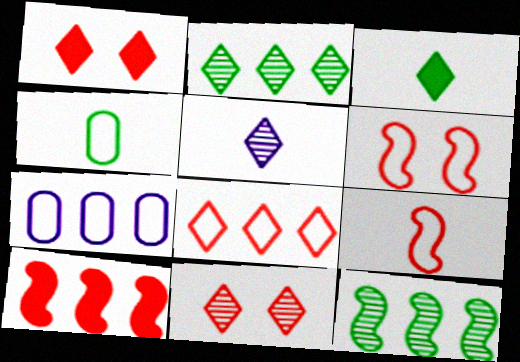[[2, 5, 11], 
[2, 7, 10]]